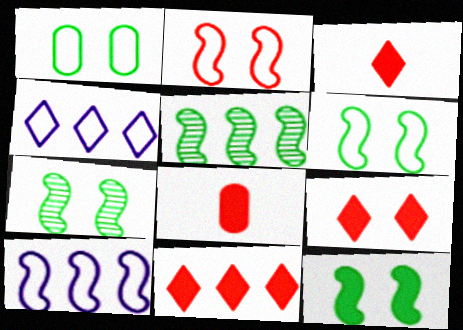[[3, 9, 11], 
[4, 7, 8], 
[6, 7, 12]]